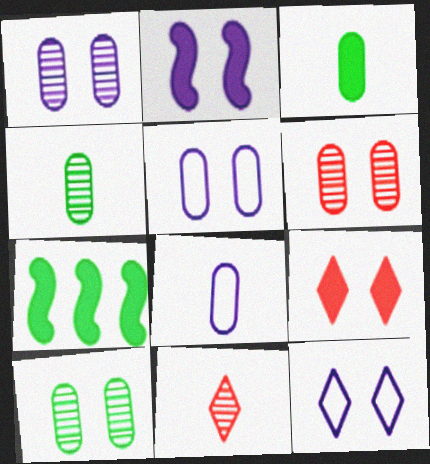[[1, 2, 12], 
[1, 6, 10], 
[5, 7, 11]]